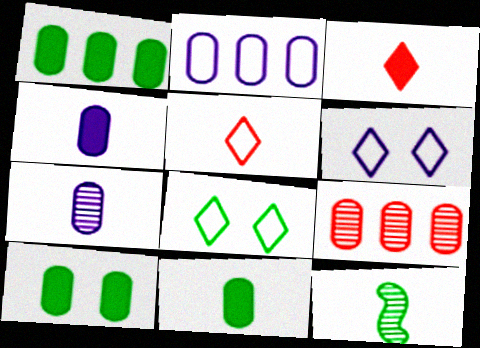[[1, 2, 9], 
[1, 8, 12], 
[1, 10, 11], 
[4, 5, 12]]